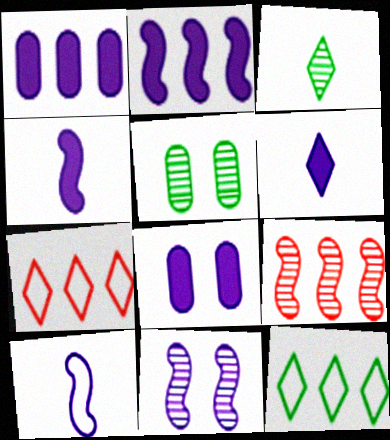[[1, 9, 12], 
[2, 6, 8], 
[2, 10, 11], 
[4, 5, 7]]